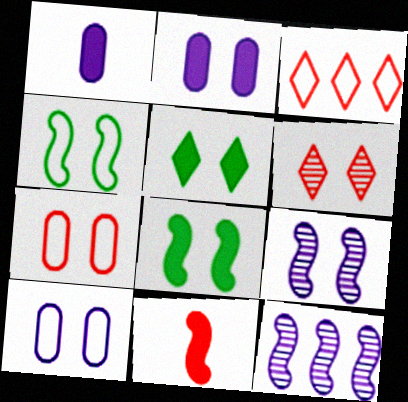[[2, 4, 6], 
[4, 11, 12], 
[5, 7, 9], 
[6, 8, 10]]